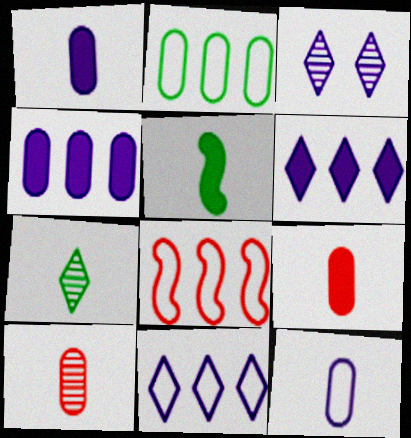[[2, 8, 11]]